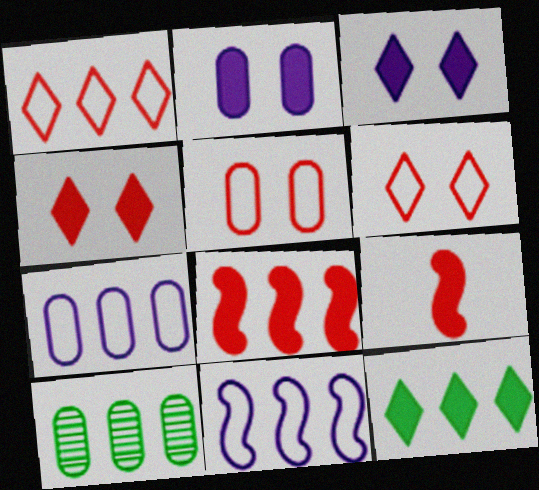[[2, 9, 12]]